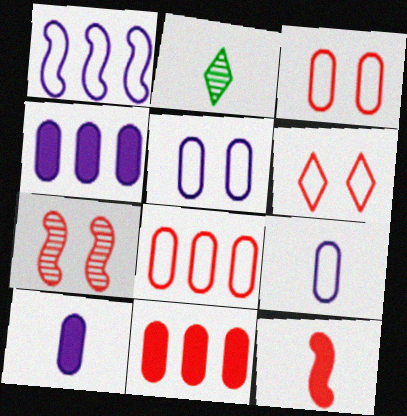[[2, 9, 12]]